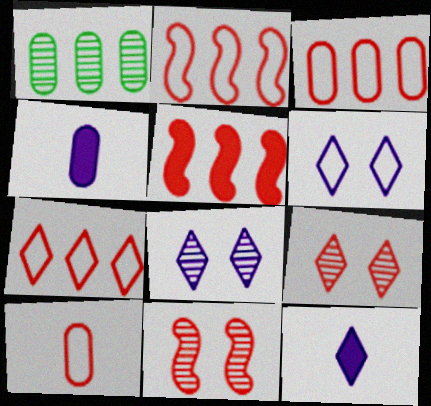[[2, 3, 7], 
[5, 9, 10]]